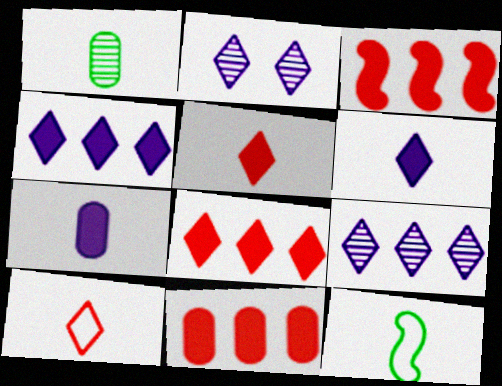[[2, 11, 12], 
[3, 8, 11]]